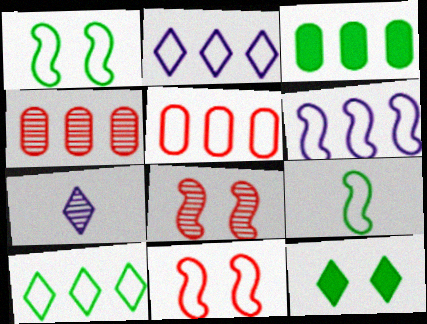[[3, 7, 11], 
[5, 6, 10], 
[6, 9, 11]]